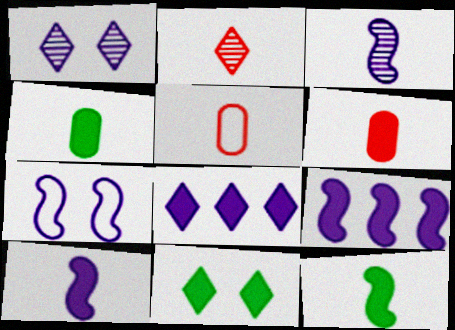[[3, 7, 9], 
[6, 9, 11]]